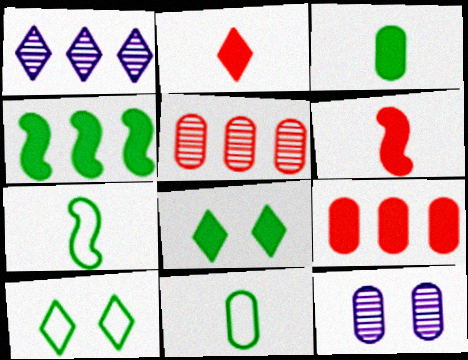[[1, 2, 10], 
[3, 4, 8], 
[9, 11, 12]]